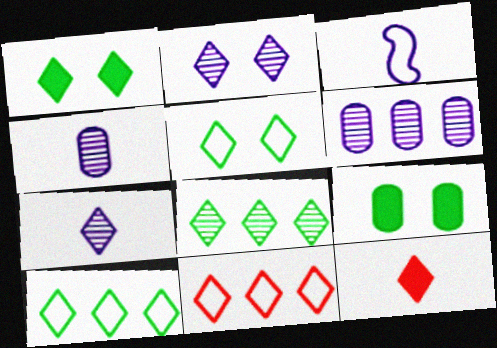[[1, 7, 11], 
[2, 10, 12]]